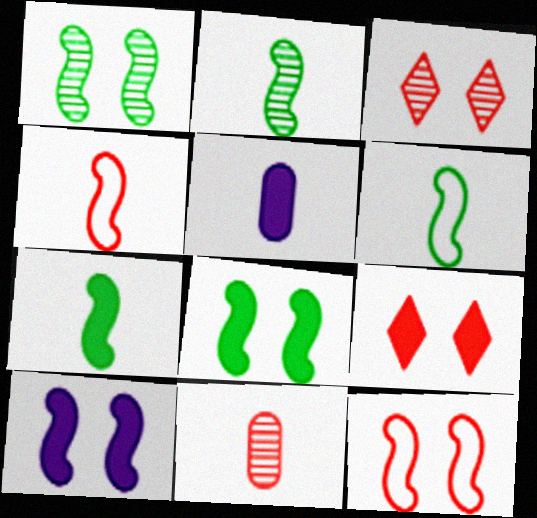[[1, 10, 12], 
[2, 6, 7]]